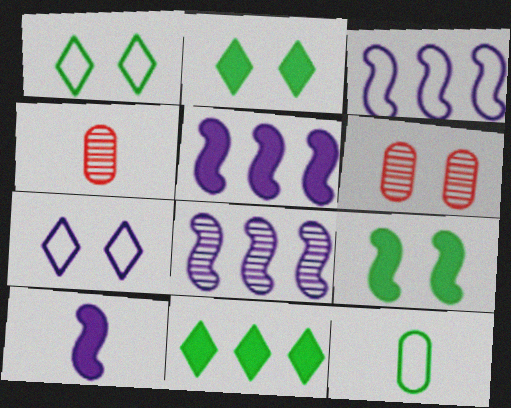[[1, 4, 5], 
[2, 3, 4], 
[3, 5, 8], 
[6, 7, 9]]